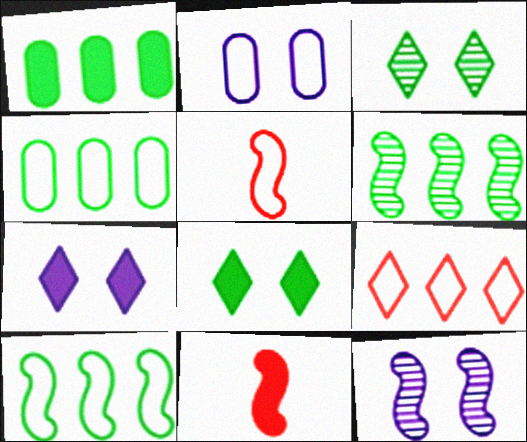[[1, 7, 11], 
[2, 7, 12], 
[10, 11, 12]]